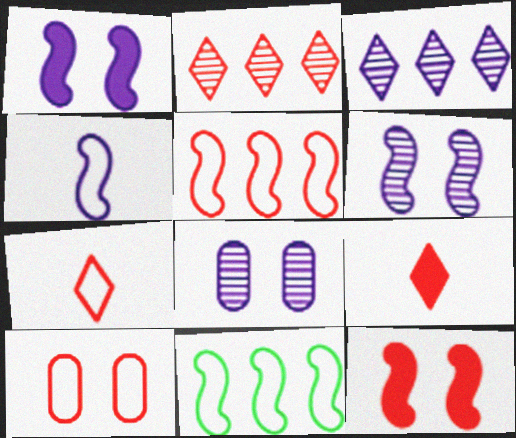[[5, 7, 10], 
[8, 9, 11]]